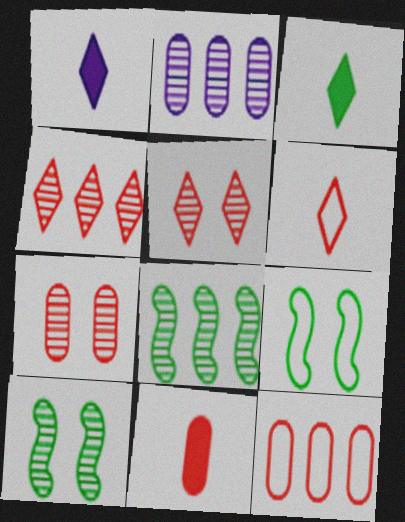[[1, 10, 12], 
[2, 4, 8], 
[7, 11, 12]]